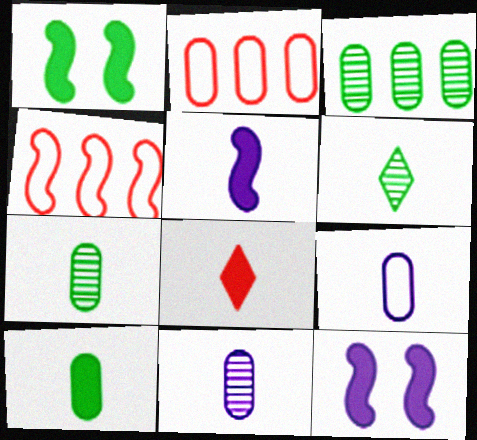[[2, 6, 12], 
[5, 8, 10]]